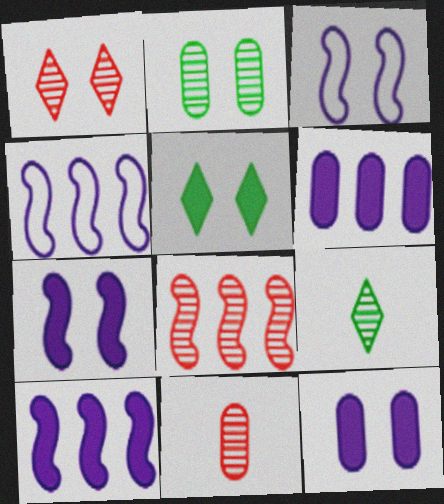[[1, 8, 11], 
[4, 5, 11]]